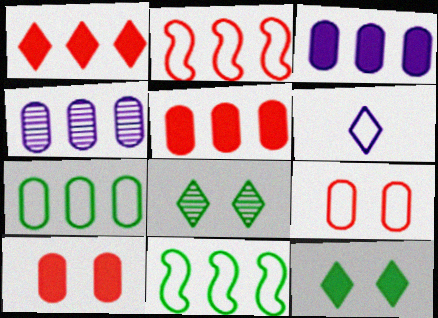[[1, 4, 11], 
[1, 6, 8], 
[4, 5, 7], 
[6, 9, 11]]